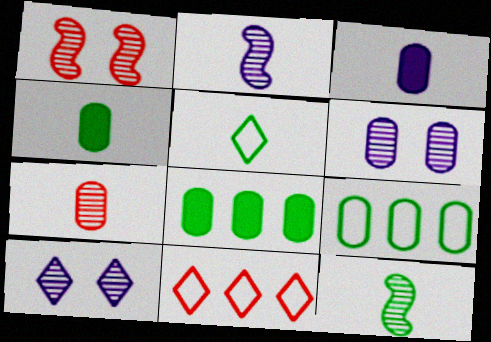[[4, 5, 12]]